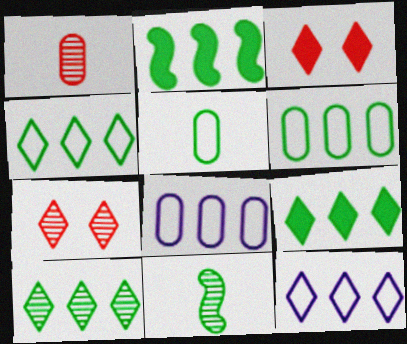[[2, 6, 10], 
[3, 8, 11], 
[4, 9, 10]]